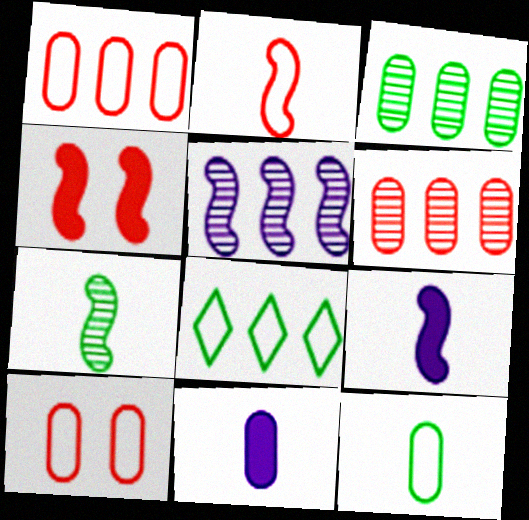[[2, 7, 9], 
[3, 10, 11]]